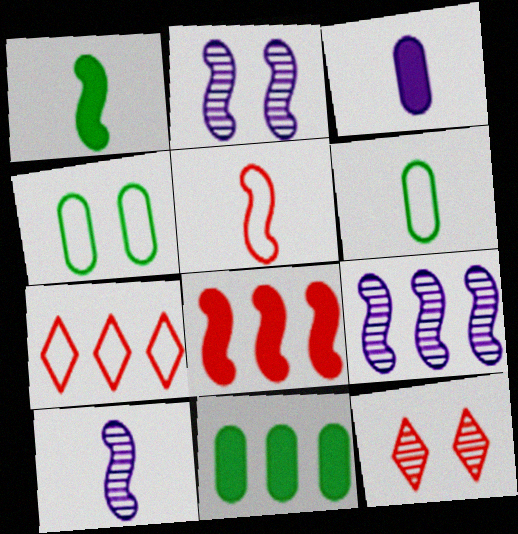[[1, 5, 10], 
[2, 9, 10], 
[7, 9, 11]]